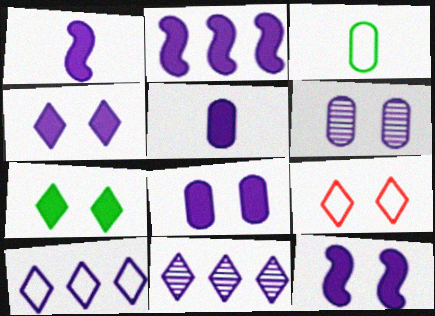[[1, 2, 12], 
[1, 6, 10], 
[2, 4, 5], 
[4, 8, 12]]